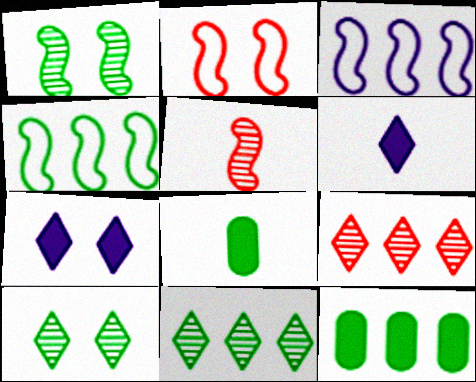[[3, 9, 12], 
[4, 8, 10], 
[4, 11, 12]]